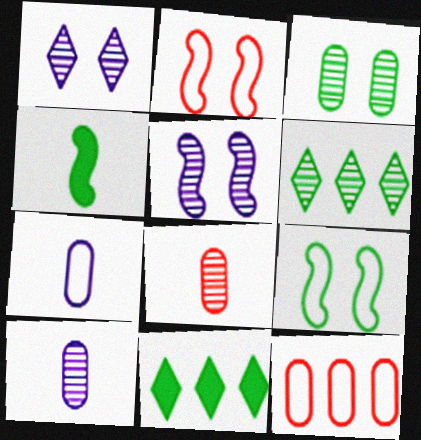[[1, 4, 12], 
[2, 10, 11], 
[5, 6, 8]]